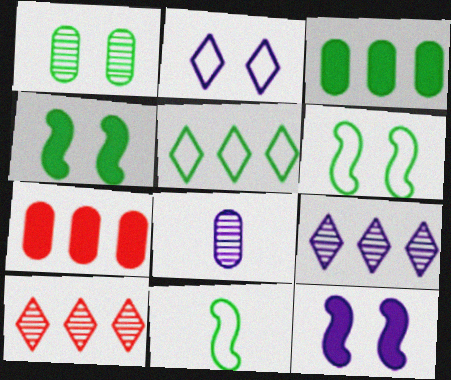[]